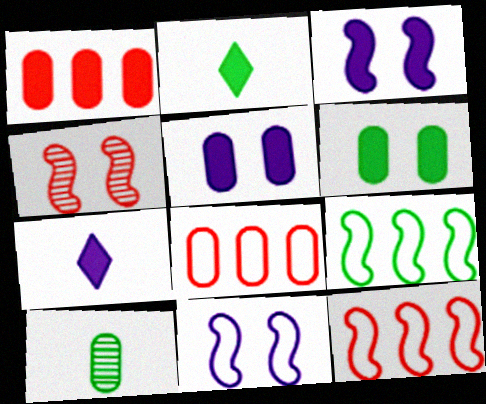[[1, 2, 3], 
[5, 8, 10]]